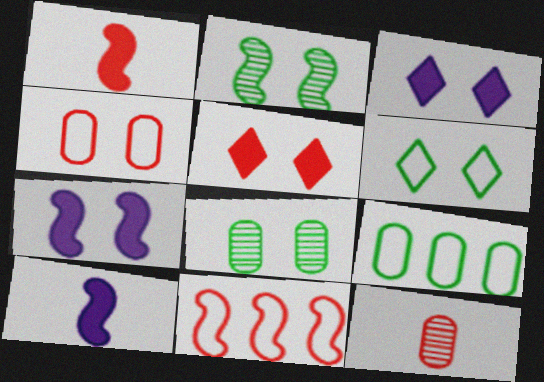[[2, 3, 4], 
[2, 10, 11], 
[5, 11, 12]]